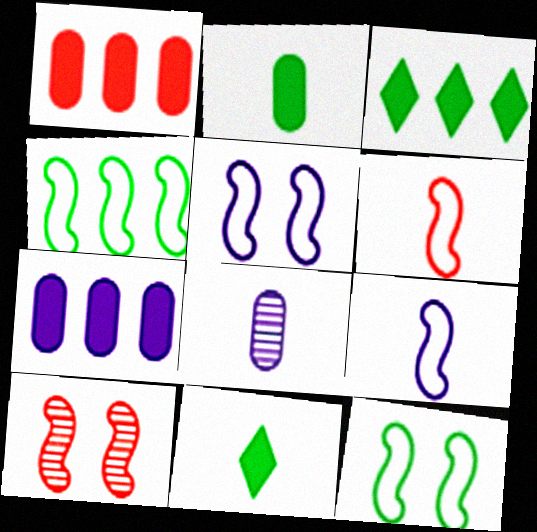[[4, 5, 6], 
[6, 8, 11]]